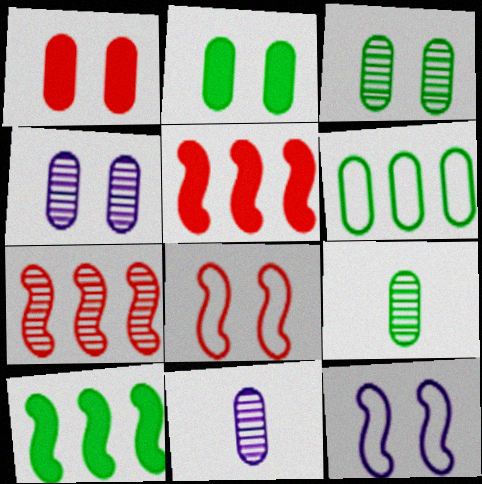[[1, 6, 11], 
[2, 6, 9]]